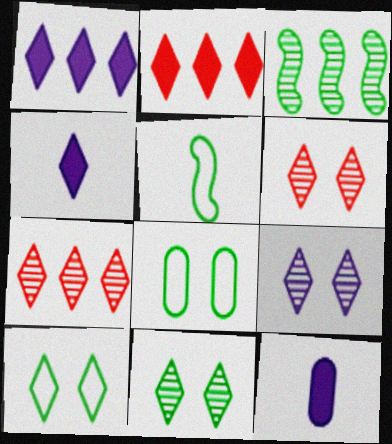[[4, 7, 10], 
[6, 9, 11]]